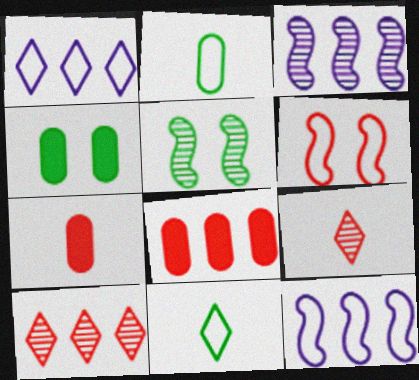[[1, 2, 6], 
[1, 5, 7], 
[4, 9, 12], 
[6, 7, 10], 
[6, 8, 9]]